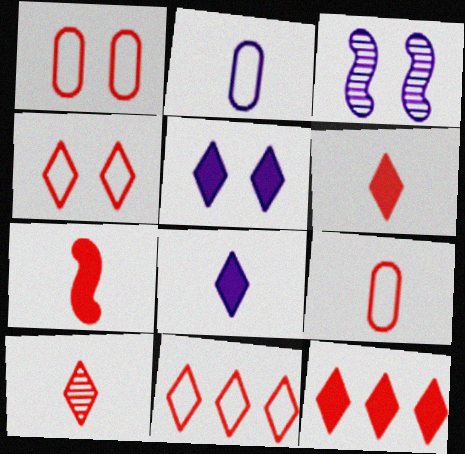[[4, 10, 12], 
[7, 9, 10]]